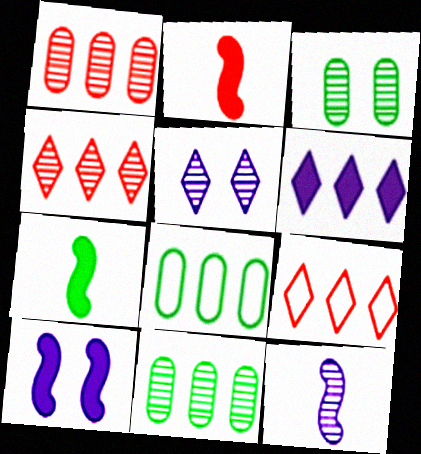[[2, 5, 8], 
[3, 4, 12]]